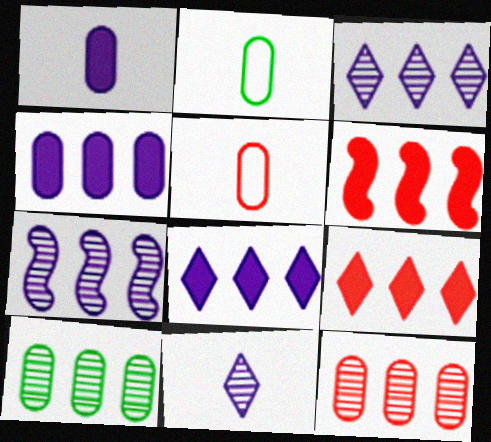[]